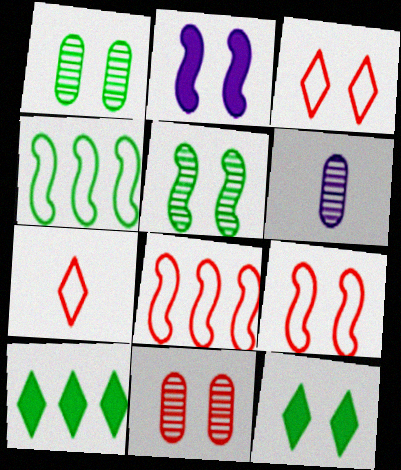[[1, 2, 3], 
[2, 5, 9], 
[6, 8, 12], 
[6, 9, 10]]